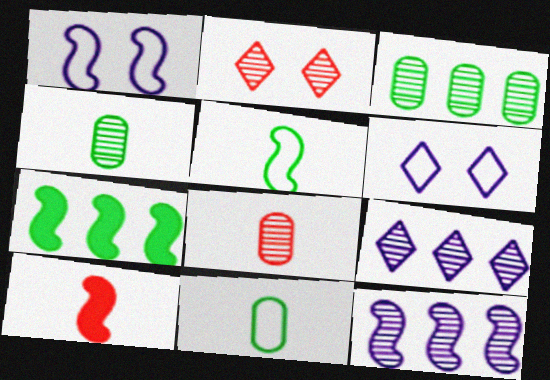[[2, 4, 12], 
[3, 6, 10], 
[6, 7, 8]]